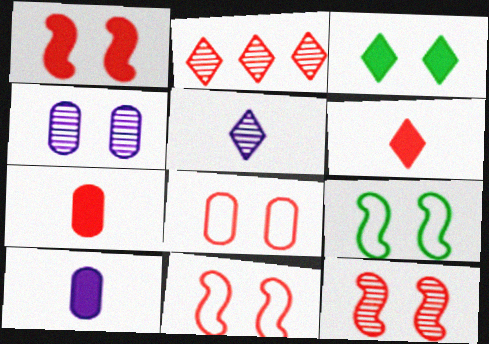[[1, 11, 12], 
[2, 7, 11], 
[2, 9, 10], 
[3, 4, 11]]